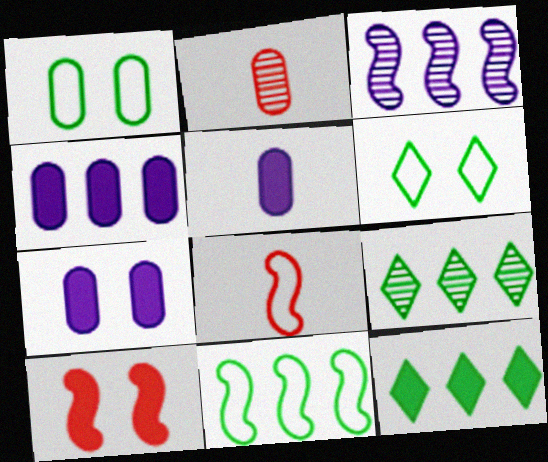[[1, 2, 4], 
[4, 5, 7], 
[5, 10, 12], 
[7, 8, 9]]